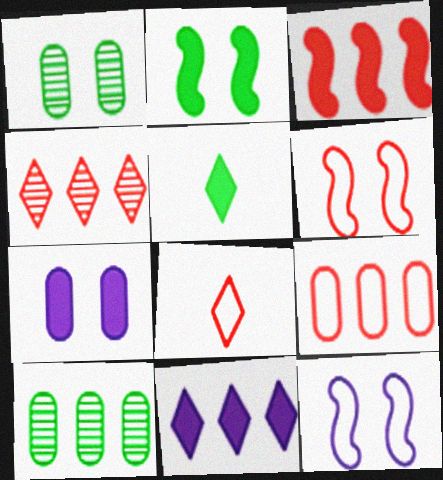[[3, 4, 9], 
[3, 5, 7], 
[6, 8, 9]]